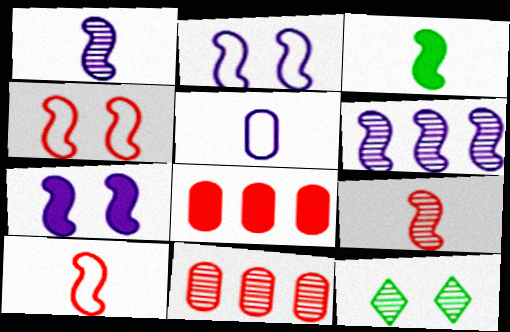[[1, 3, 10], 
[1, 11, 12], 
[3, 4, 6]]